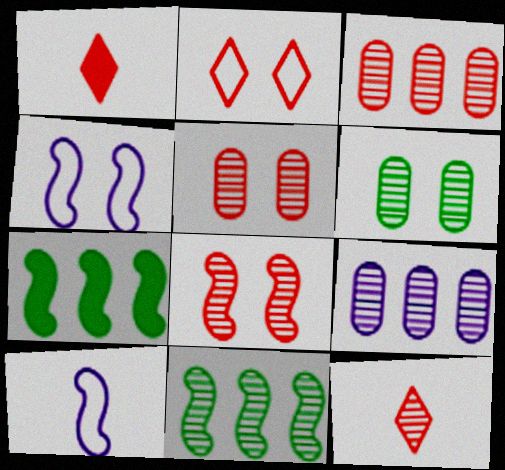[[3, 8, 12], 
[7, 8, 10]]